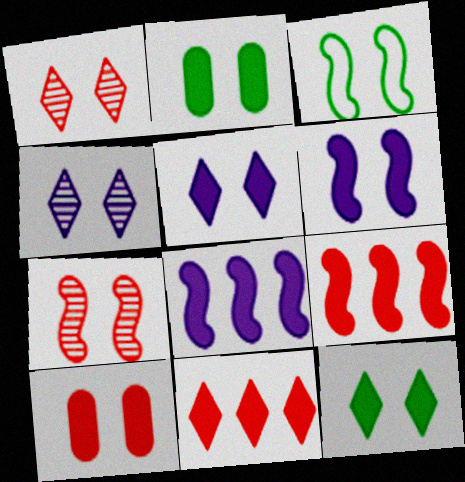[[3, 4, 10], 
[3, 6, 7], 
[6, 10, 12]]